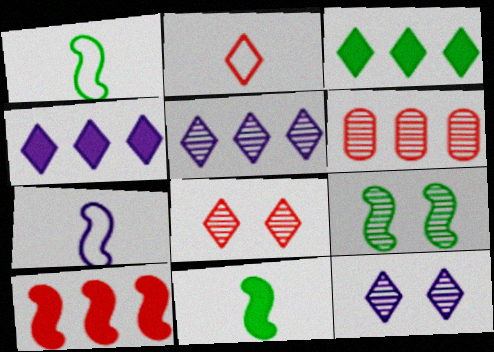[[2, 3, 12], 
[7, 9, 10]]